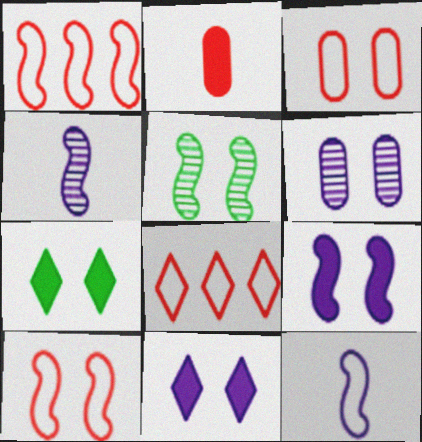[[3, 5, 11], 
[5, 9, 10], 
[6, 7, 10]]